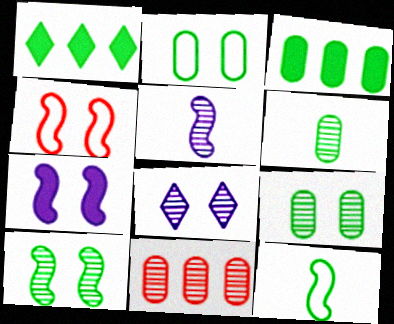[[1, 9, 12], 
[2, 3, 6], 
[4, 7, 10]]